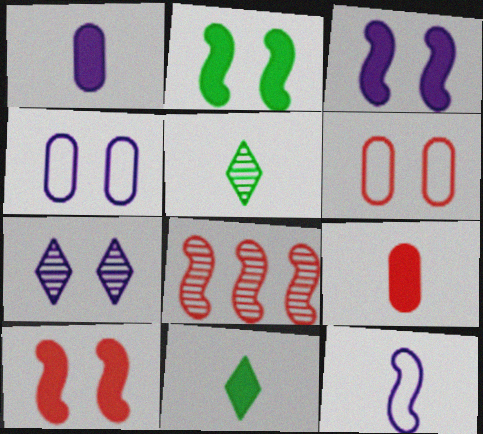[[2, 3, 10], 
[2, 6, 7], 
[2, 8, 12], 
[3, 4, 7], 
[4, 8, 11], 
[5, 9, 12]]